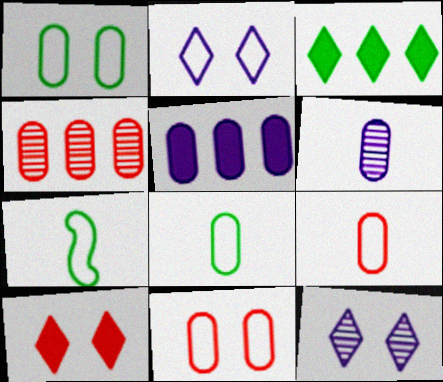[]